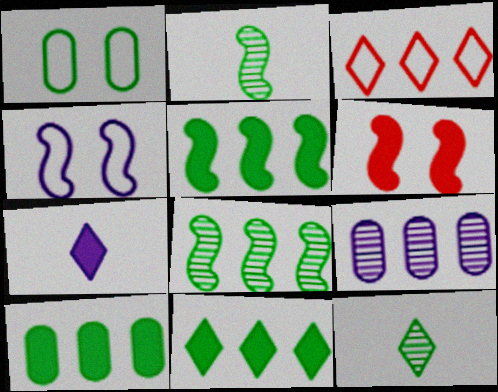[[1, 2, 11], 
[1, 5, 12], 
[3, 5, 9], 
[4, 7, 9], 
[5, 10, 11], 
[6, 7, 10]]